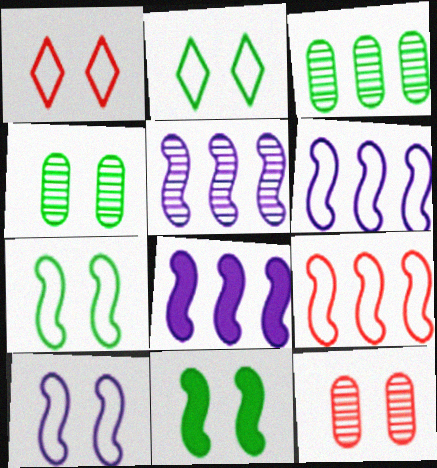[[2, 4, 11], 
[5, 6, 8]]